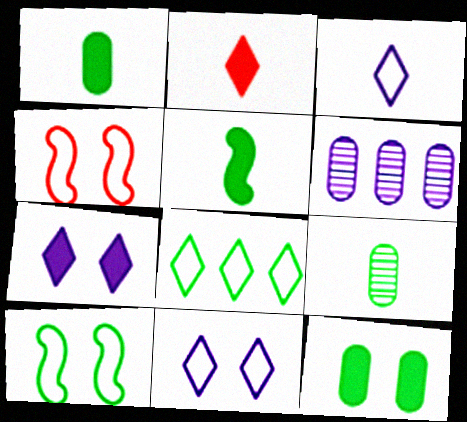[[2, 6, 10]]